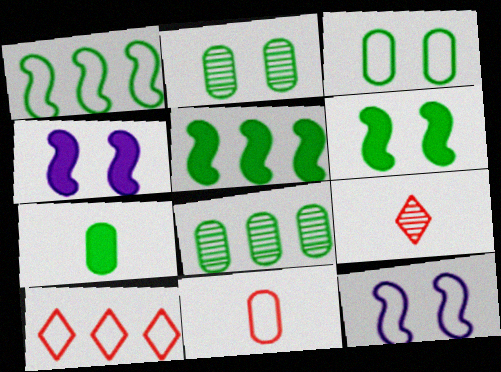[[3, 7, 8]]